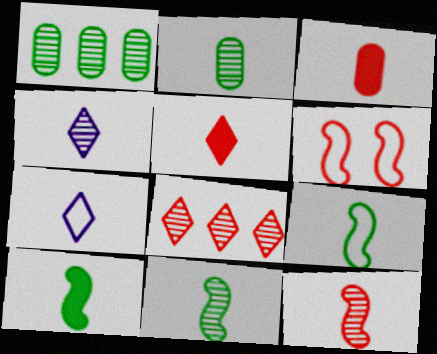[[2, 4, 12], 
[3, 4, 9], 
[3, 6, 8], 
[3, 7, 11], 
[9, 10, 11]]